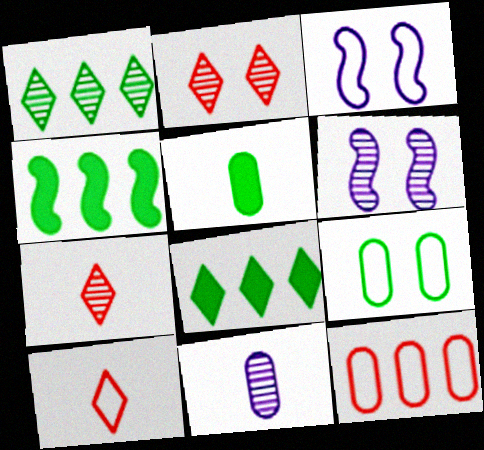[]